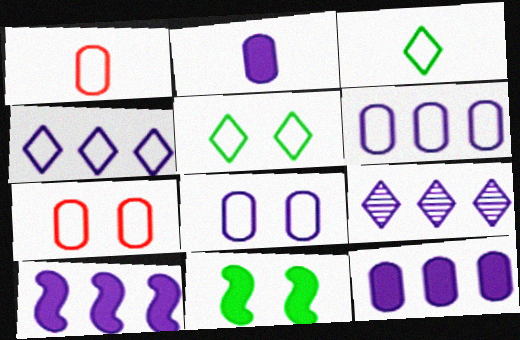[[1, 9, 11], 
[6, 9, 10]]